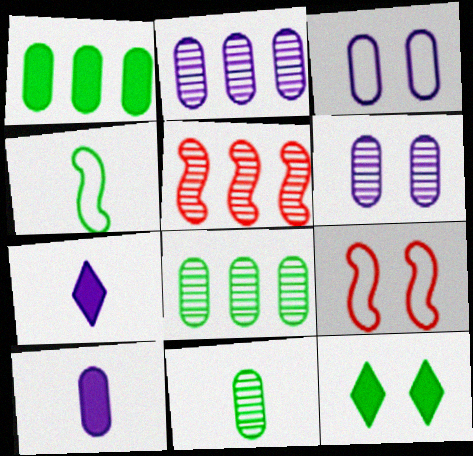[[2, 3, 10], 
[4, 8, 12], 
[6, 9, 12], 
[7, 8, 9]]